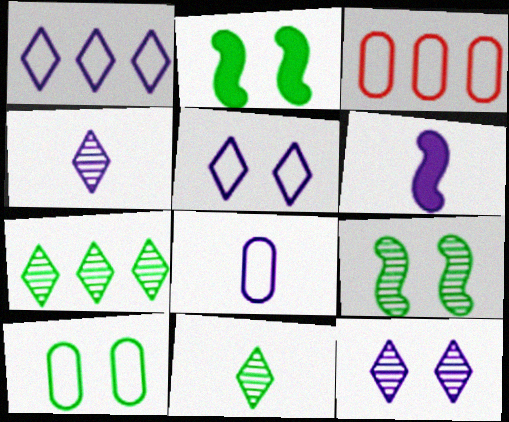[[2, 3, 4], 
[3, 8, 10], 
[4, 6, 8]]